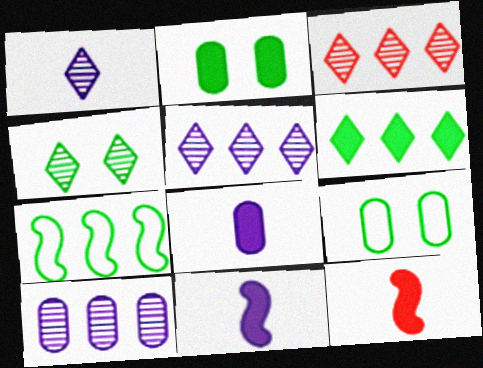[[1, 3, 4], 
[3, 9, 11], 
[5, 9, 12]]